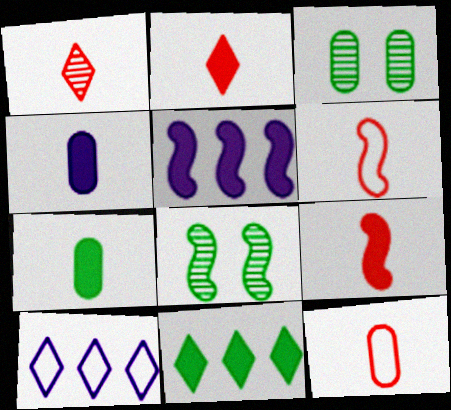[[1, 9, 12], 
[3, 9, 10], 
[5, 6, 8]]